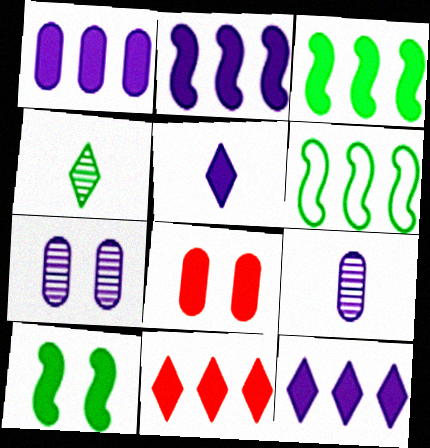[[1, 2, 12], 
[1, 3, 11], 
[3, 5, 8]]